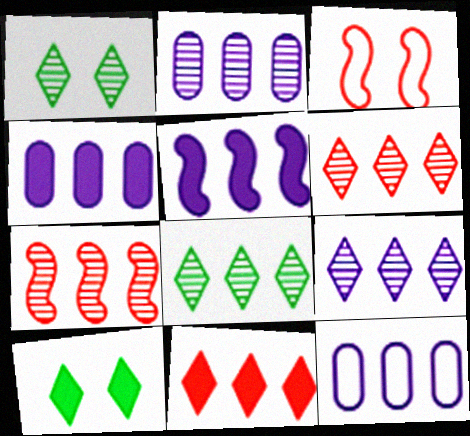[[2, 4, 12], 
[2, 7, 8], 
[5, 9, 12], 
[6, 8, 9]]